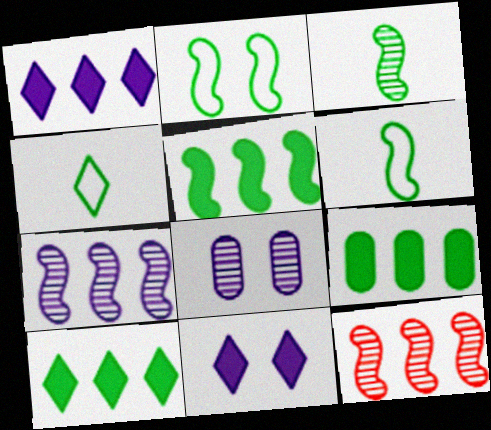[[2, 3, 5], 
[5, 9, 10]]